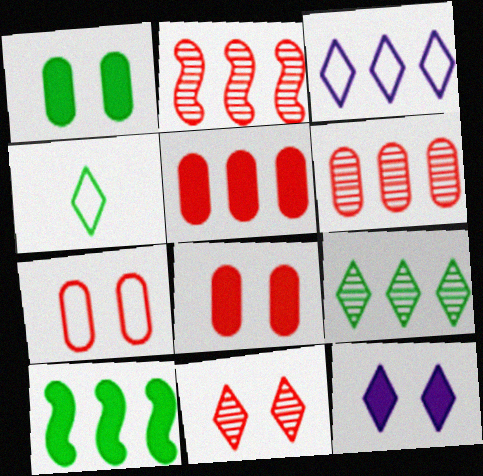[[3, 6, 10]]